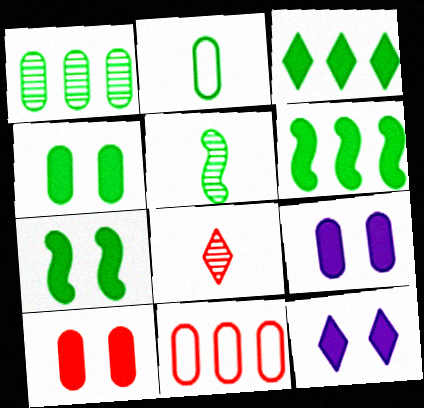[[1, 2, 4], 
[4, 9, 10], 
[5, 11, 12], 
[7, 10, 12]]